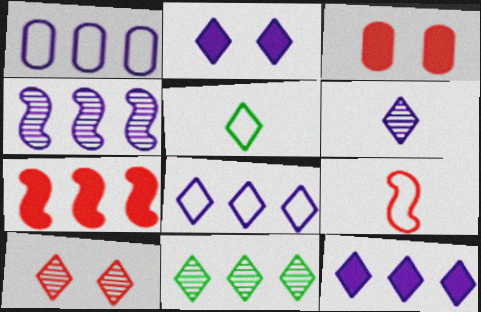[[1, 4, 12], 
[1, 7, 11], 
[2, 6, 8], 
[3, 4, 5], 
[5, 10, 12], 
[6, 10, 11]]